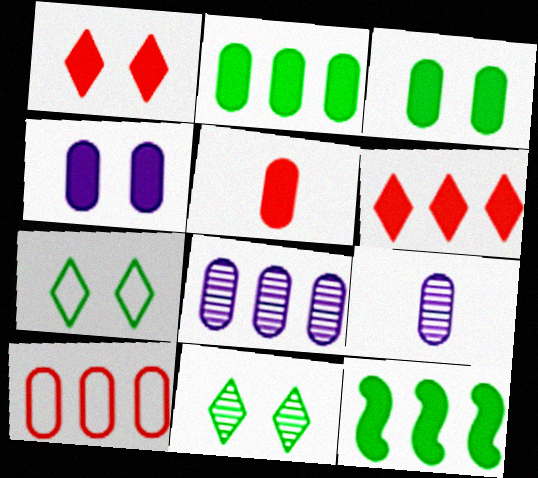[[2, 4, 5], 
[2, 8, 10], 
[3, 9, 10]]